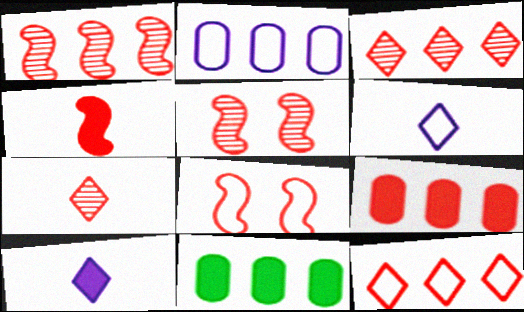[[1, 4, 8], 
[1, 9, 12], 
[5, 6, 11], 
[7, 8, 9]]